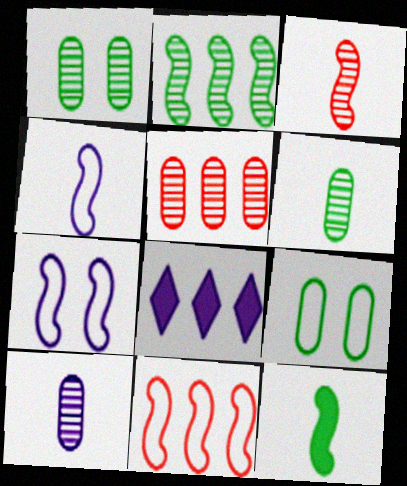[[1, 5, 10], 
[3, 4, 12], 
[3, 8, 9], 
[7, 8, 10]]